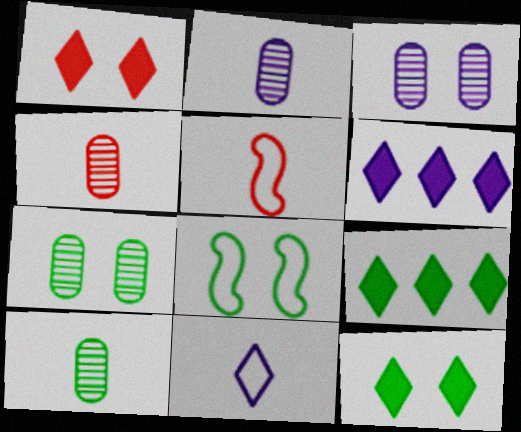[[1, 3, 8], 
[2, 4, 10], 
[3, 5, 9], 
[4, 6, 8], 
[5, 6, 7], 
[7, 8, 12], 
[8, 9, 10]]